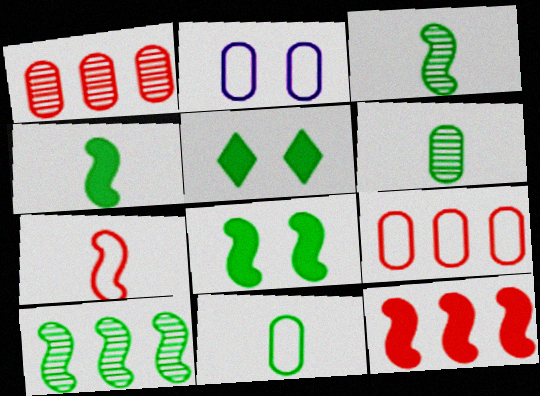[[2, 9, 11], 
[5, 10, 11]]